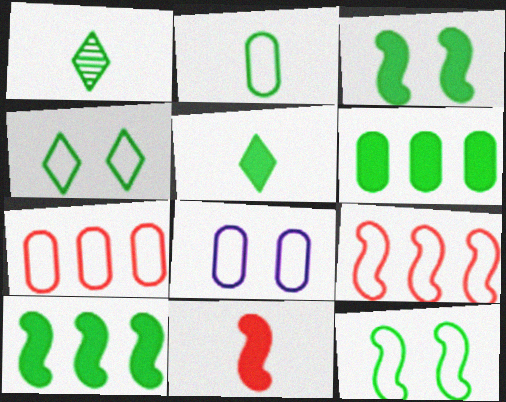[[1, 6, 12], 
[2, 7, 8], 
[3, 5, 6]]